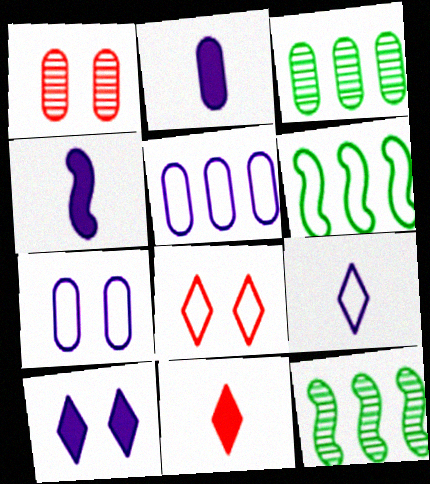[[2, 8, 12], 
[3, 4, 8], 
[7, 11, 12]]